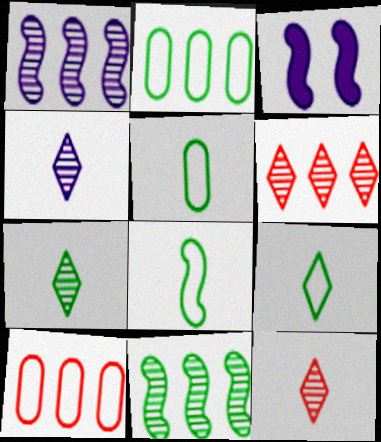[[2, 3, 12], 
[3, 5, 6], 
[3, 7, 10], 
[4, 7, 12], 
[5, 8, 9]]